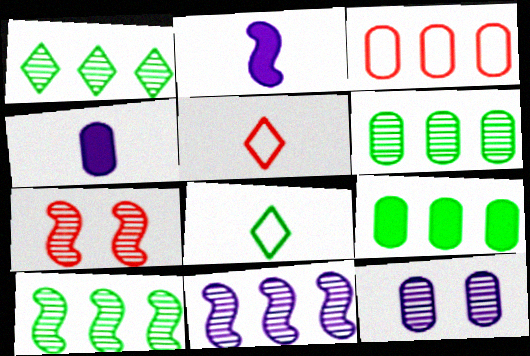[[1, 6, 10]]